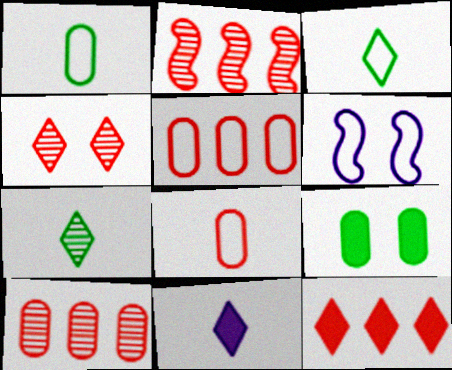[[2, 5, 12], 
[3, 5, 6], 
[4, 6, 9]]